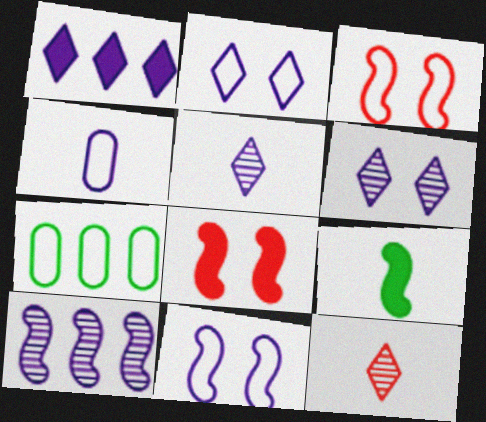[[1, 2, 5], 
[3, 9, 10], 
[4, 9, 12], 
[5, 7, 8]]